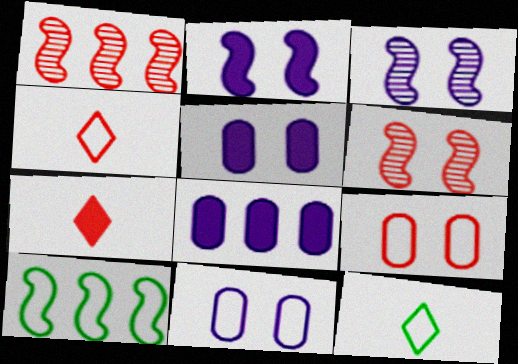[[1, 5, 12], 
[1, 7, 9], 
[4, 10, 11], 
[6, 8, 12]]